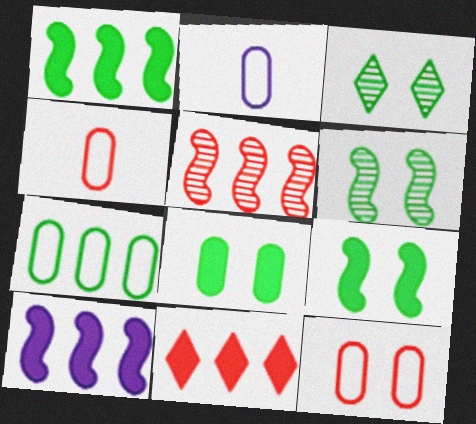[[2, 6, 11], 
[2, 7, 12], 
[3, 4, 10]]